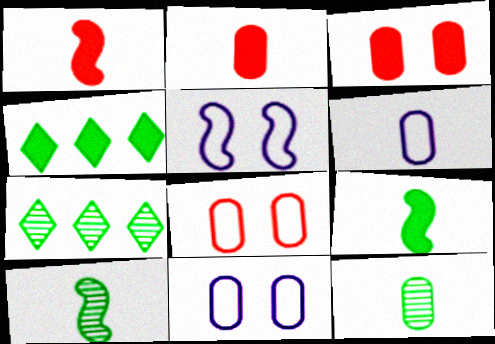[[1, 7, 11], 
[2, 5, 7], 
[2, 6, 12]]